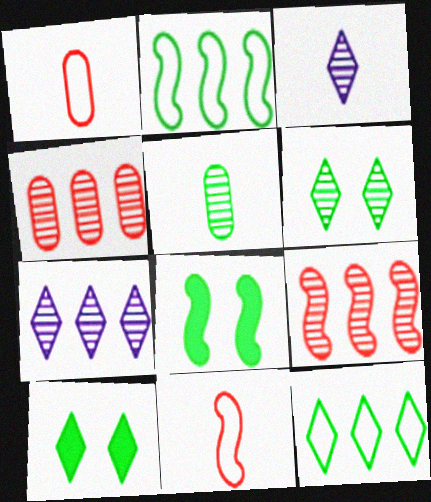[[1, 7, 8], 
[2, 5, 10], 
[5, 8, 12]]